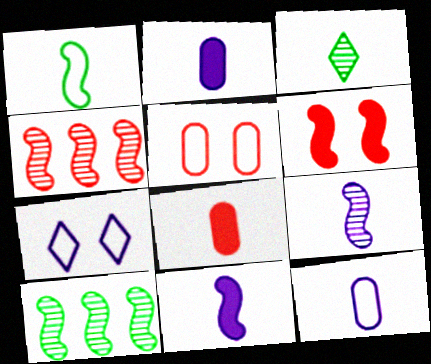[[7, 8, 10]]